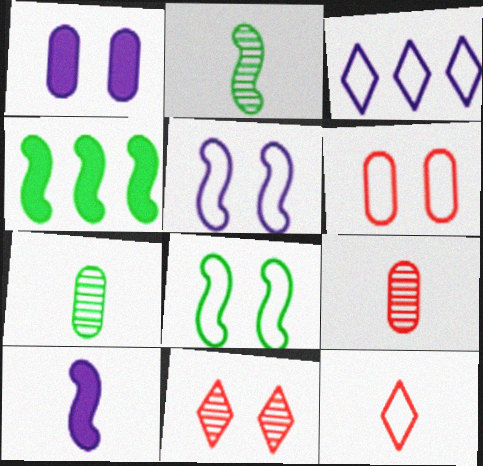[[1, 8, 11], 
[2, 4, 8], 
[7, 10, 12]]